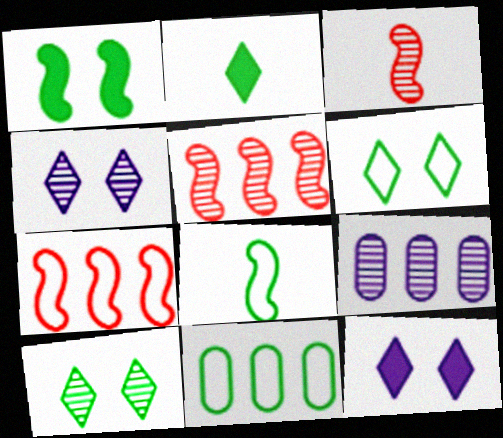[[3, 9, 10], 
[3, 11, 12], 
[6, 8, 11]]